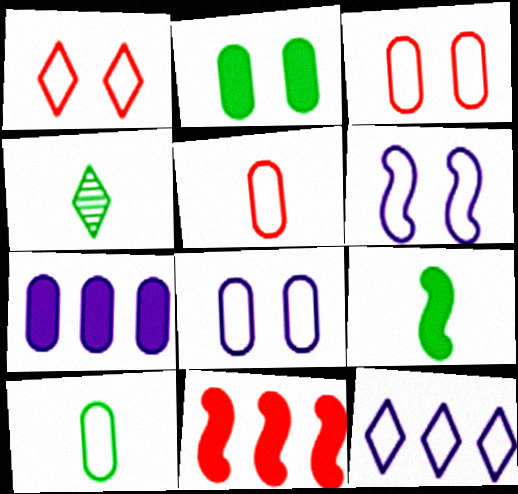[[4, 8, 11], 
[4, 9, 10]]